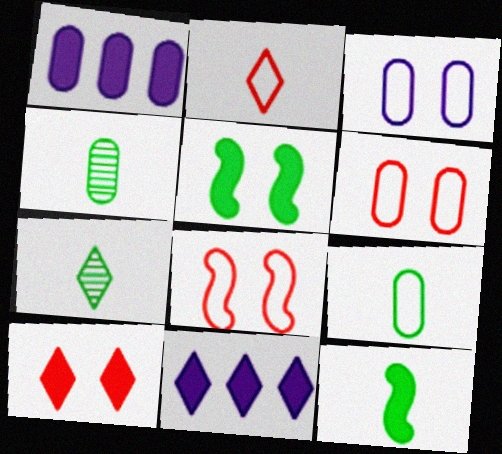[[1, 4, 6], 
[1, 7, 8], 
[1, 10, 12], 
[4, 8, 11], 
[7, 9, 12]]